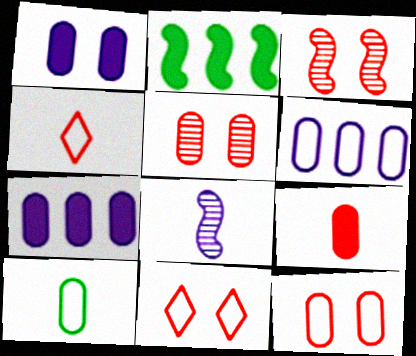[[5, 7, 10], 
[6, 10, 12]]